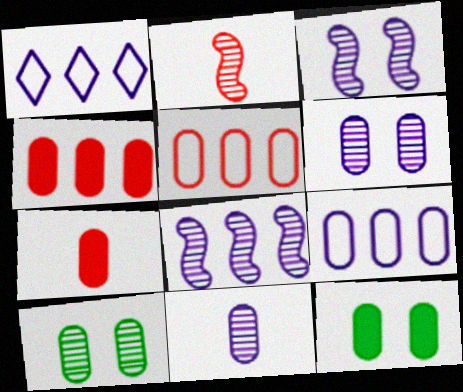[[1, 2, 12], 
[5, 11, 12], 
[7, 9, 10]]